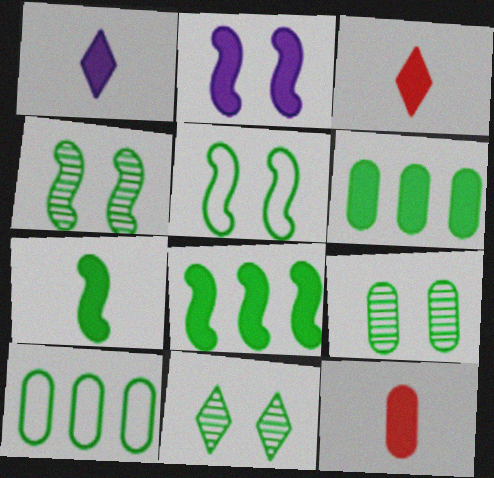[[1, 7, 12], 
[2, 3, 6], 
[4, 9, 11], 
[7, 10, 11]]